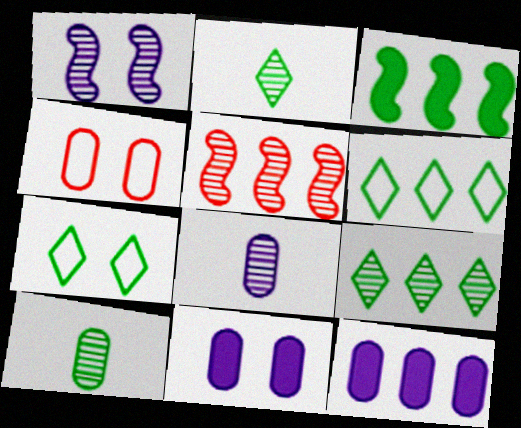[[3, 7, 10], 
[4, 10, 12], 
[5, 6, 12]]